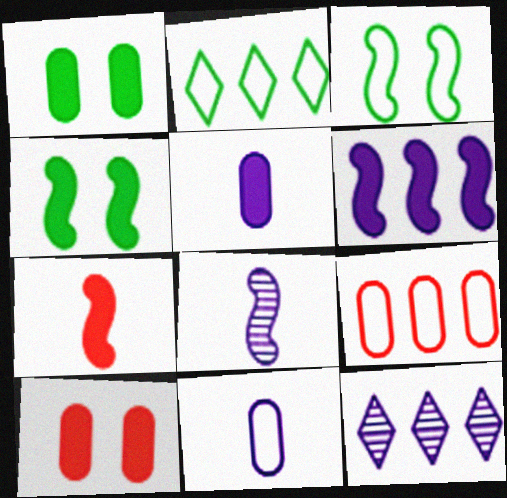[[2, 8, 10], 
[4, 6, 7]]